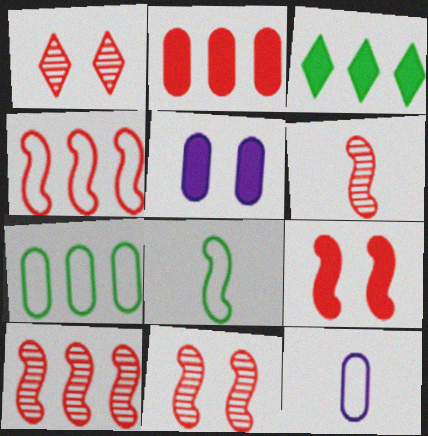[[3, 11, 12], 
[4, 6, 9], 
[6, 10, 11]]